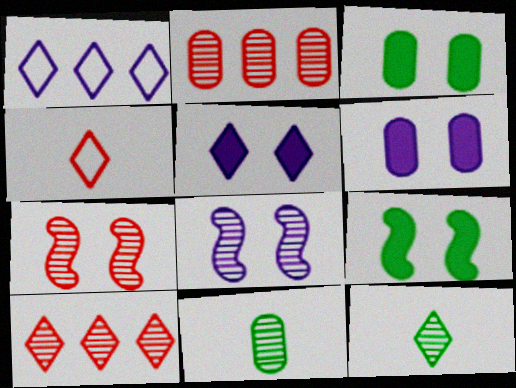[[2, 8, 12], 
[8, 10, 11]]